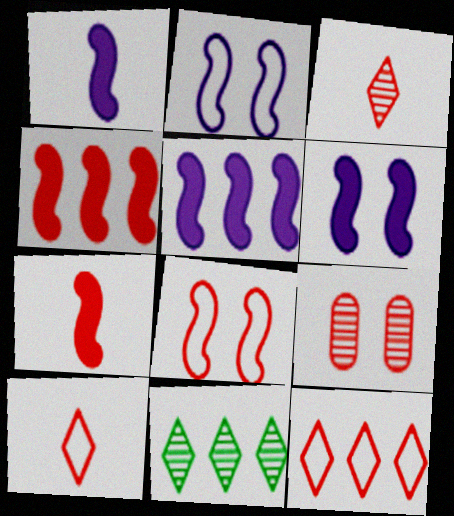[[1, 5, 6], 
[4, 9, 10], 
[7, 9, 12]]